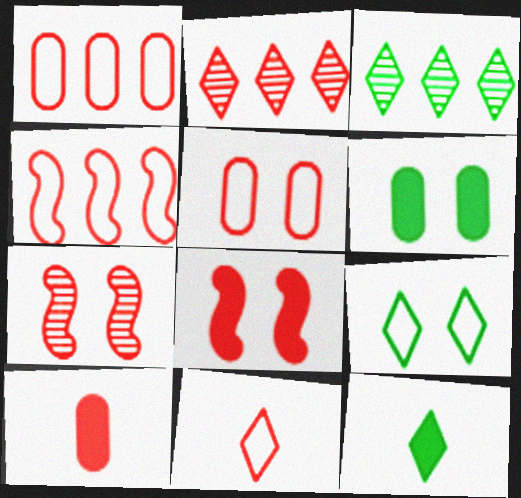[[3, 9, 12], 
[4, 5, 11]]